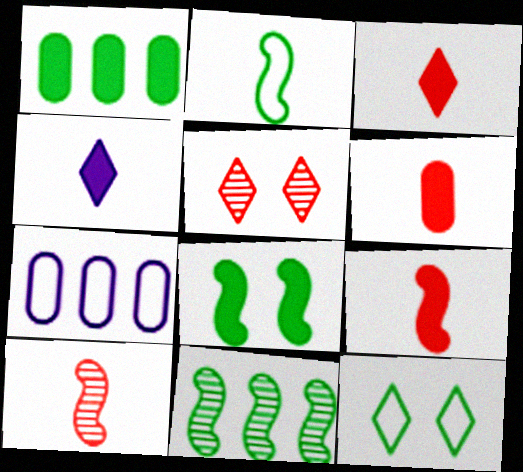[[2, 8, 11], 
[3, 6, 9]]